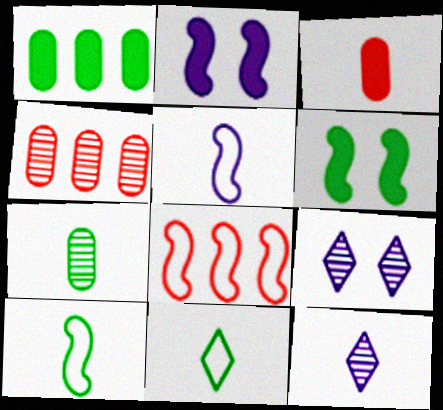[[2, 4, 11], 
[3, 10, 12]]